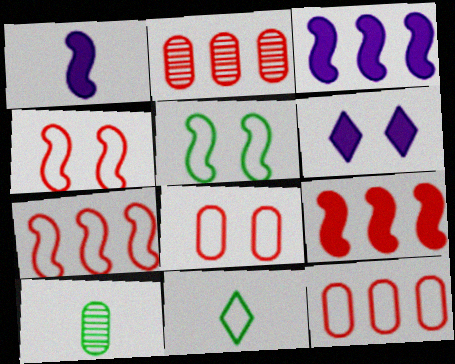[[6, 7, 10]]